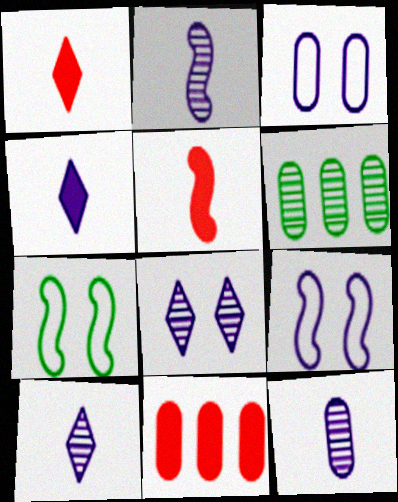[[1, 6, 9], 
[2, 10, 12], 
[7, 10, 11]]